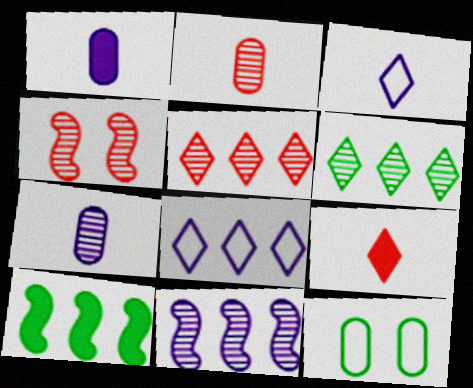[[2, 4, 5], 
[4, 6, 7], 
[9, 11, 12]]